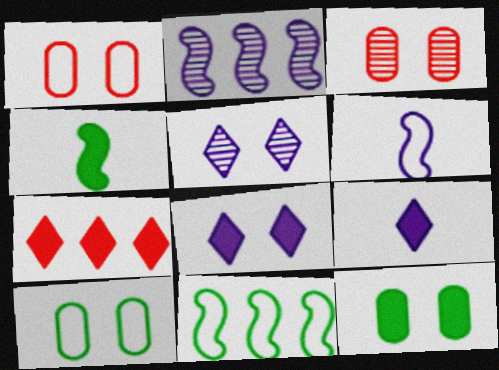[[3, 9, 11]]